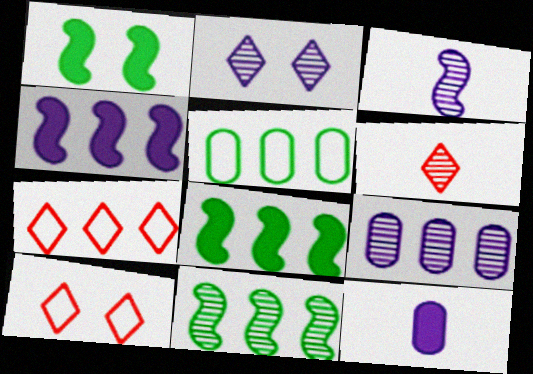[[2, 3, 9], 
[7, 8, 9], 
[10, 11, 12]]